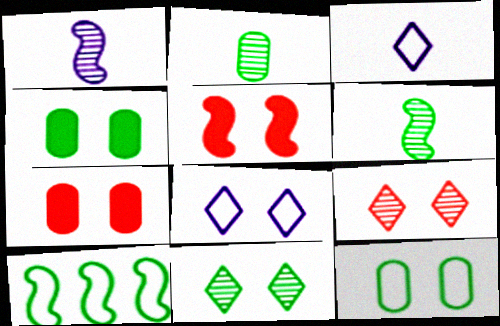[[1, 5, 10]]